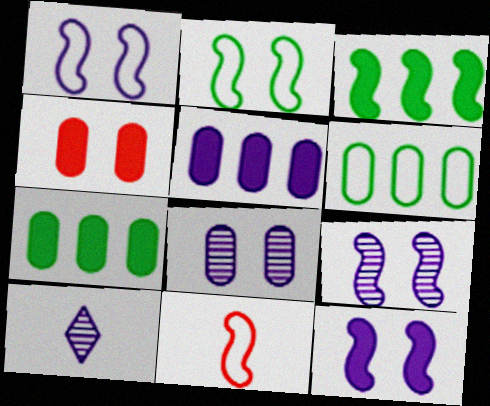[[1, 5, 10], 
[1, 9, 12], 
[3, 9, 11]]